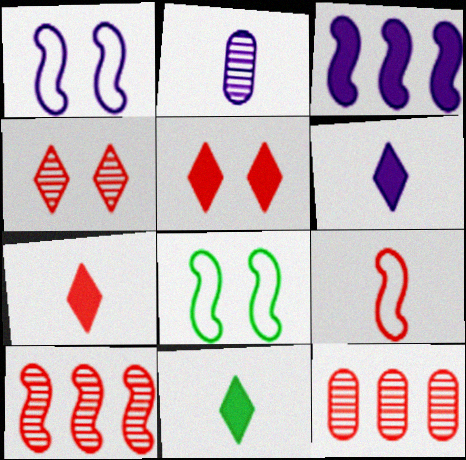[[1, 11, 12], 
[2, 9, 11], 
[5, 9, 12], 
[6, 7, 11], 
[6, 8, 12]]